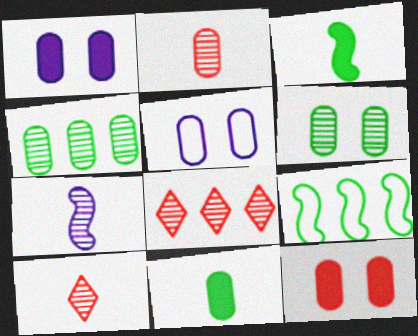[[1, 9, 10], 
[3, 5, 8], 
[5, 6, 12], 
[6, 7, 8]]